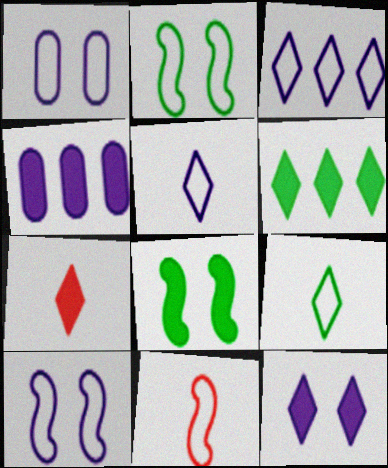[[4, 7, 8], 
[6, 7, 12]]